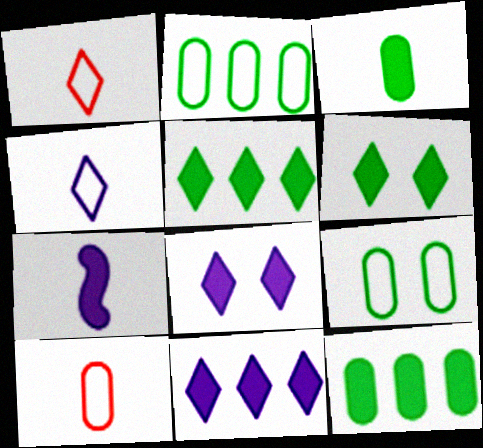[]